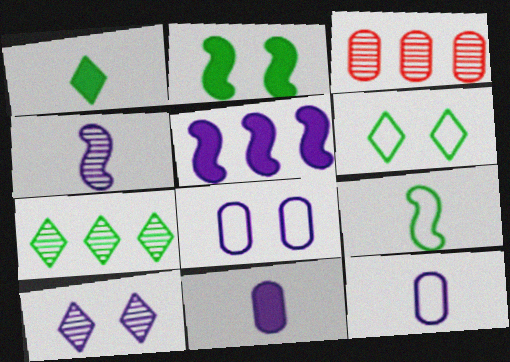[[1, 6, 7], 
[5, 10, 12]]